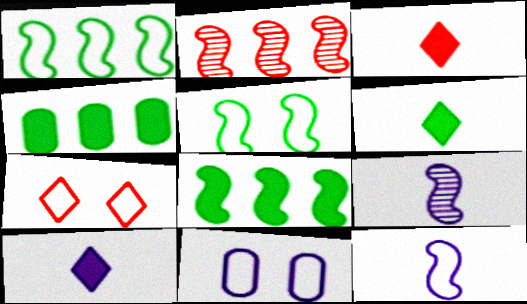[[2, 6, 11], 
[3, 6, 10], 
[4, 7, 9], 
[5, 7, 11]]